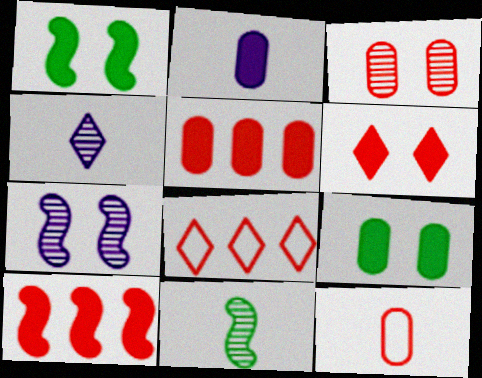[[2, 5, 9], 
[3, 5, 12]]